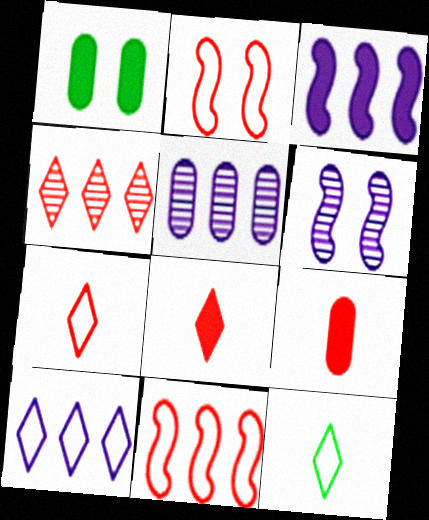[[1, 3, 8], 
[2, 4, 9], 
[3, 5, 10]]